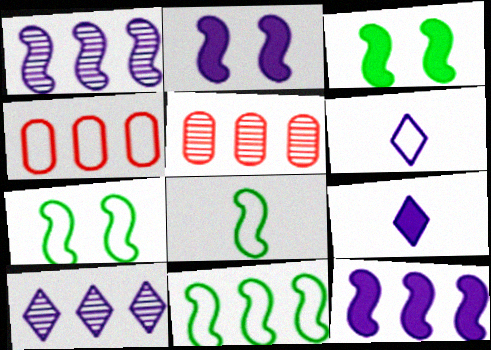[[3, 5, 6], 
[4, 6, 7], 
[5, 7, 9], 
[7, 8, 11]]